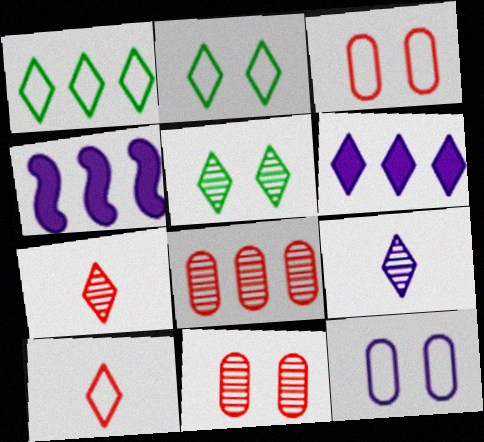[[1, 4, 8], 
[2, 6, 7], 
[4, 9, 12], 
[5, 6, 10]]